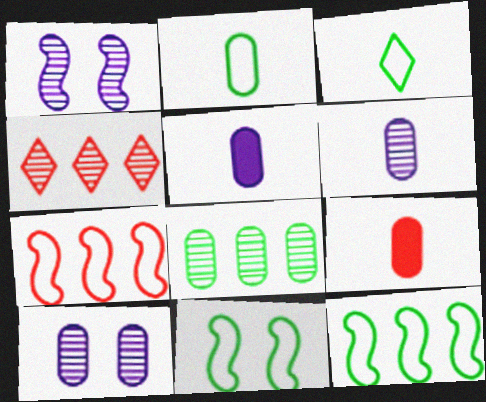[[2, 6, 9], 
[4, 5, 11]]